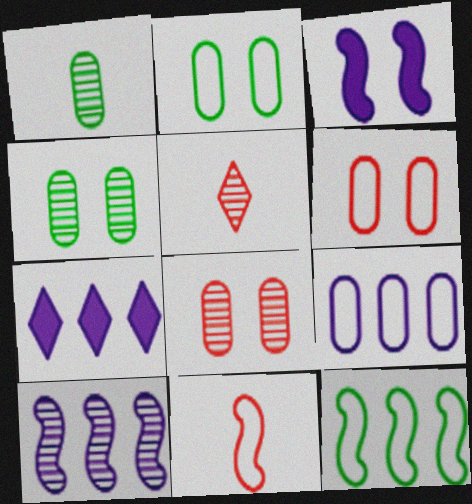[[4, 5, 10], 
[4, 7, 11], 
[7, 9, 10]]